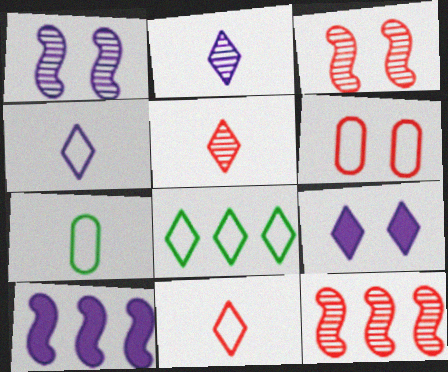[[5, 8, 9], 
[7, 9, 12]]